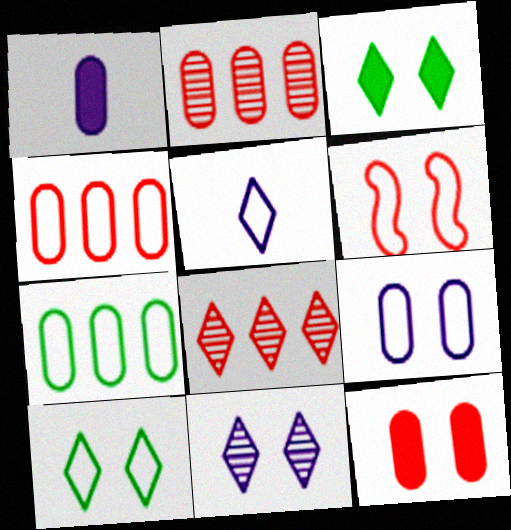[[3, 5, 8], 
[5, 6, 7], 
[6, 9, 10]]